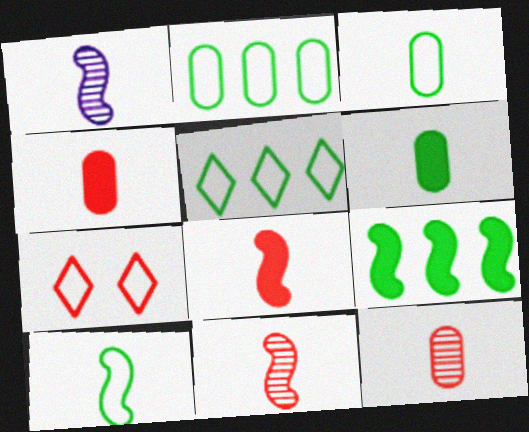[[1, 8, 10]]